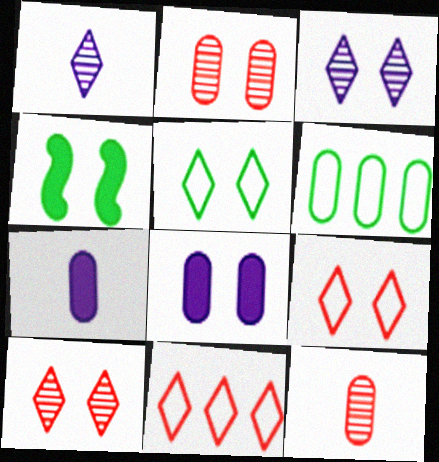[[2, 6, 7], 
[6, 8, 12]]